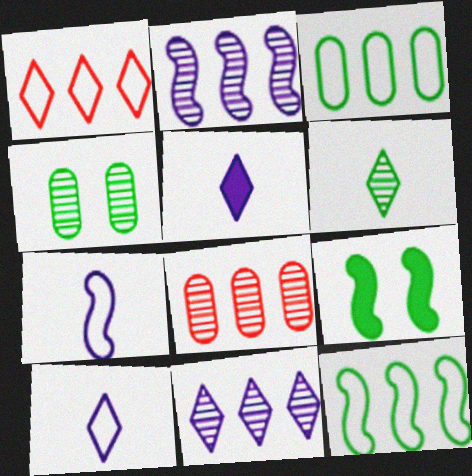[[3, 6, 9], 
[8, 9, 10]]